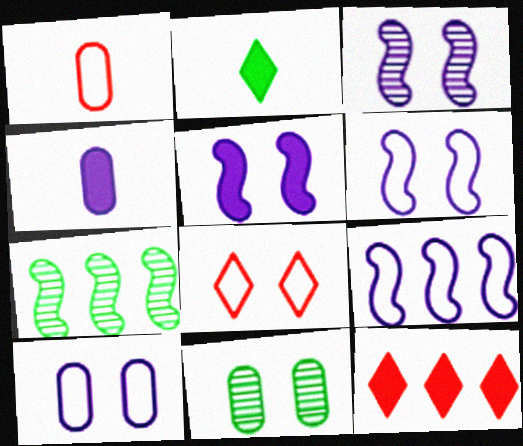[[3, 5, 6], 
[4, 7, 8], 
[5, 8, 11]]